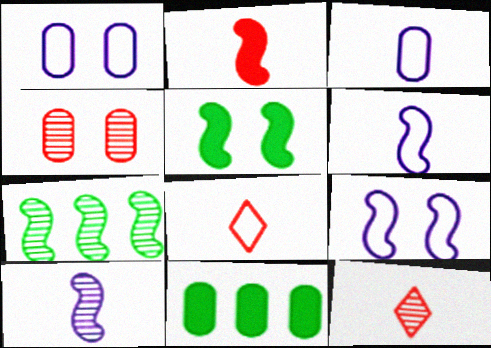[[2, 7, 9], 
[3, 4, 11], 
[9, 11, 12]]